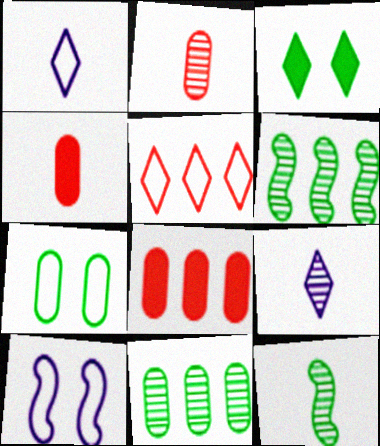[[1, 4, 12], 
[2, 9, 12], 
[3, 5, 9]]